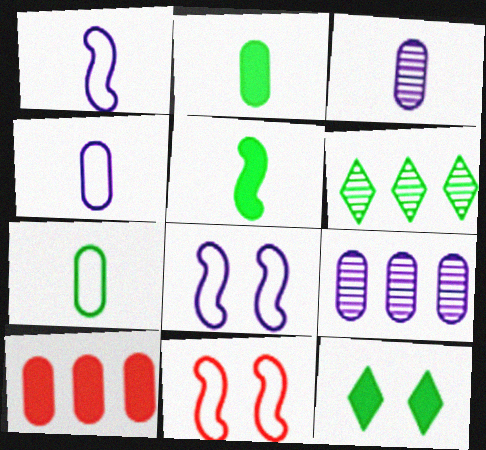[]